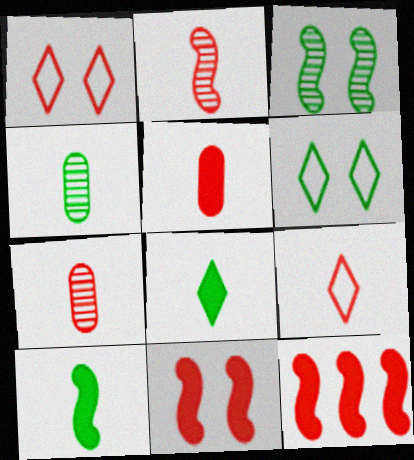[[1, 7, 12], 
[2, 5, 9]]